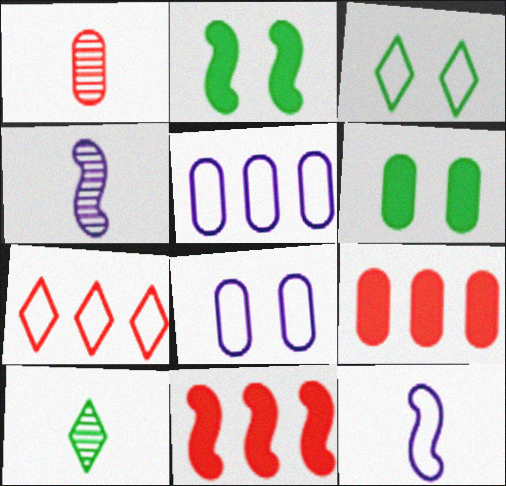[[1, 4, 10], 
[1, 5, 6], 
[3, 4, 9], 
[4, 6, 7], 
[8, 10, 11]]